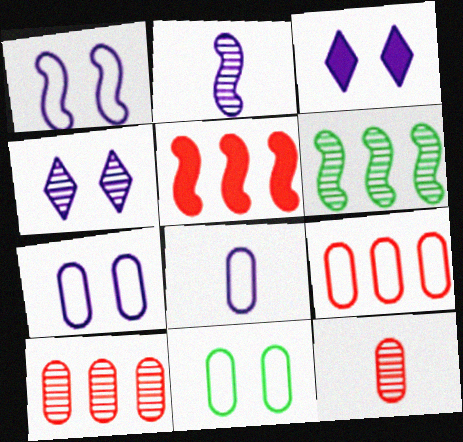[[4, 6, 12], 
[8, 9, 11]]